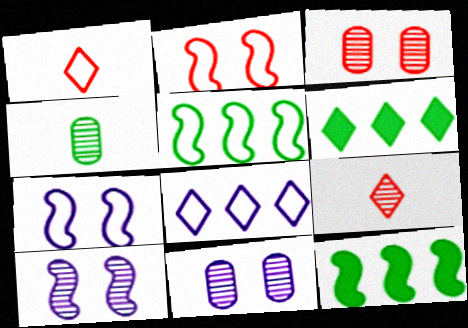[[1, 11, 12]]